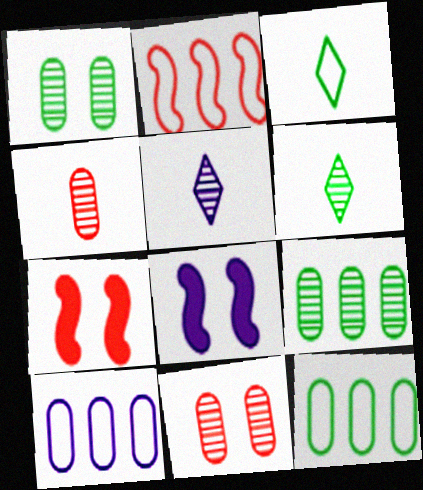[[5, 7, 12], 
[5, 8, 10], 
[6, 7, 10]]